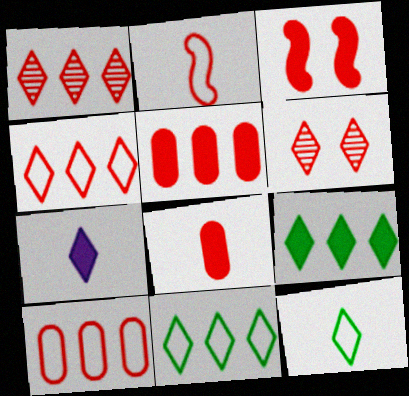[[2, 5, 6], 
[6, 7, 11]]